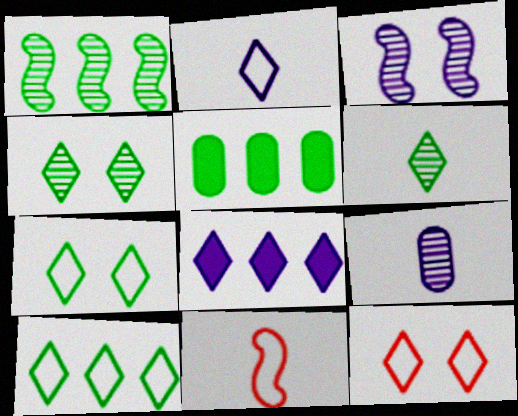[[1, 5, 10], 
[2, 10, 12], 
[6, 8, 12]]